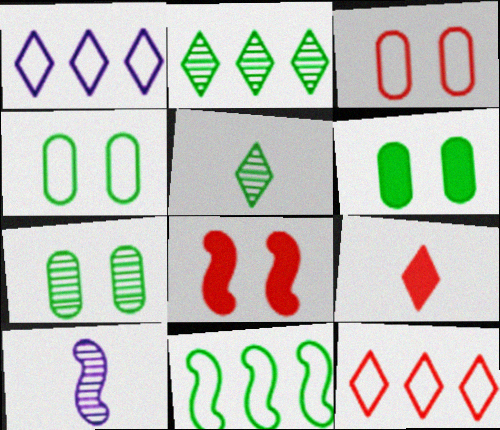[[4, 6, 7], 
[5, 6, 11], 
[6, 10, 12], 
[8, 10, 11]]